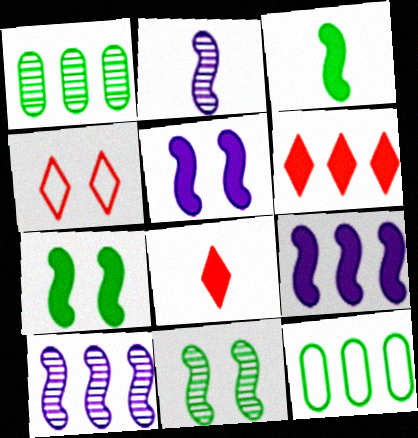[[6, 10, 12]]